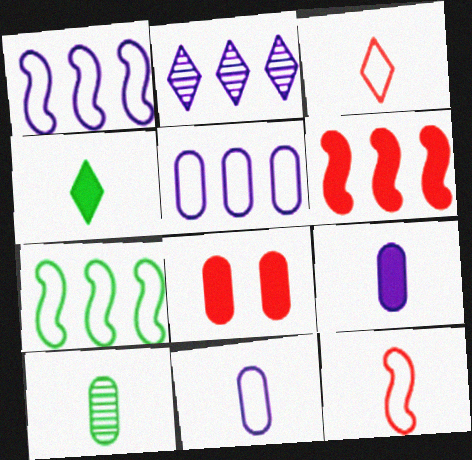[[5, 8, 10]]